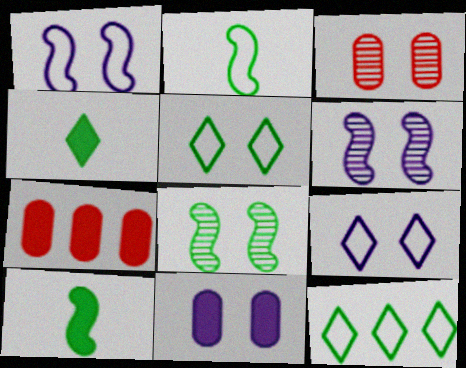[[6, 9, 11]]